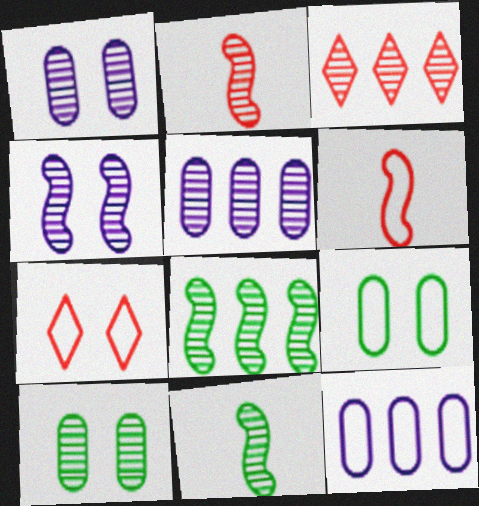[[1, 3, 11], 
[2, 4, 8], 
[3, 5, 8]]